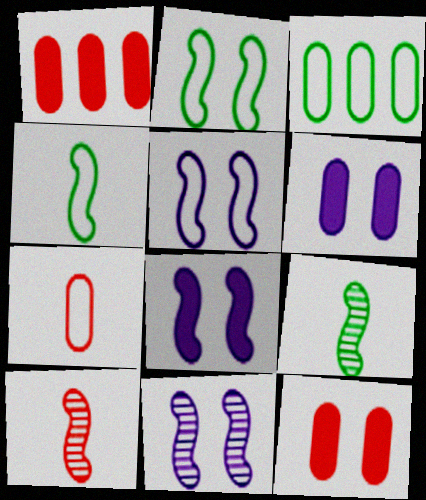[[5, 8, 11]]